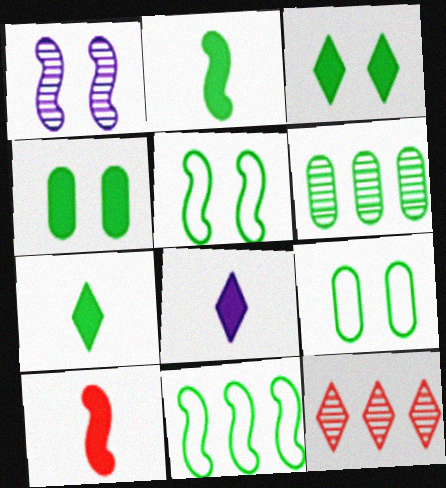[[1, 10, 11], 
[5, 6, 7]]